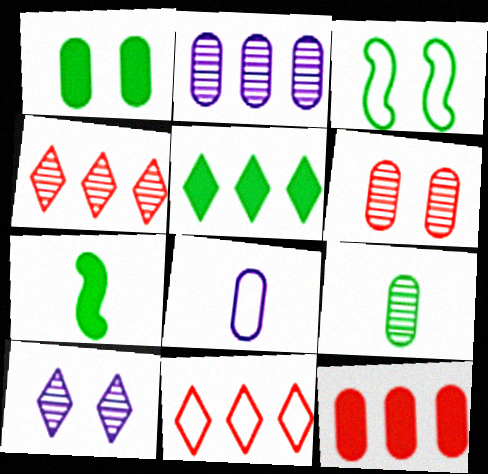[[1, 5, 7], 
[2, 6, 9], 
[3, 5, 9], 
[3, 8, 11]]